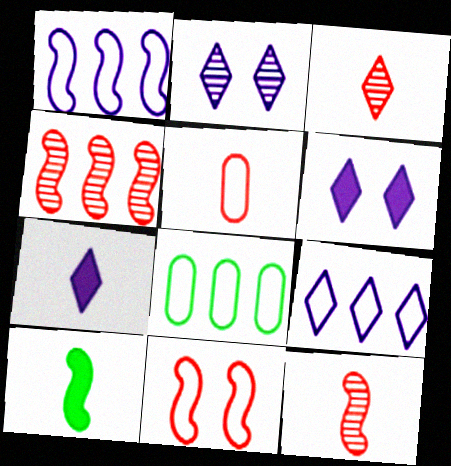[[2, 7, 9], 
[6, 8, 12]]